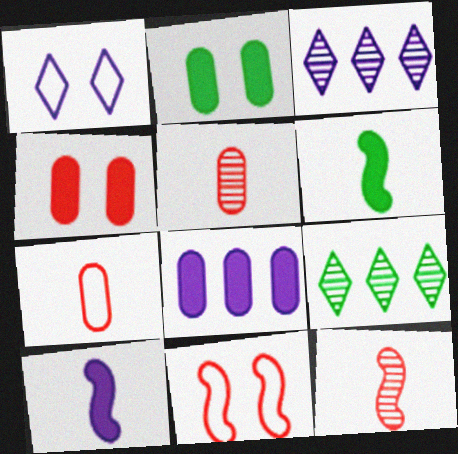[]